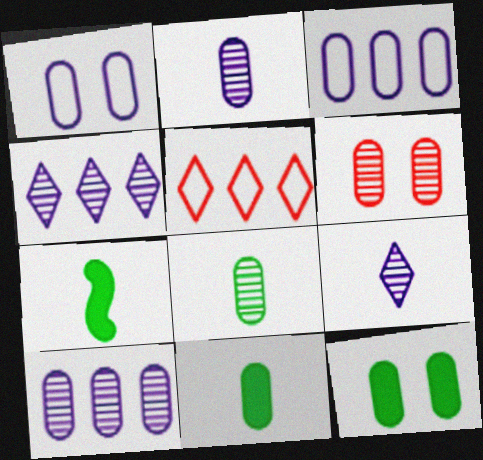[[1, 6, 12], 
[3, 6, 11], 
[6, 8, 10]]